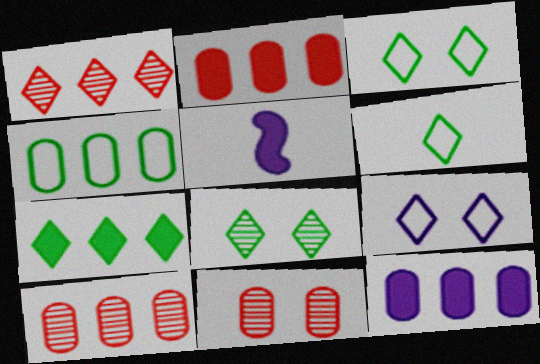[[3, 5, 10], 
[4, 10, 12], 
[6, 7, 8]]